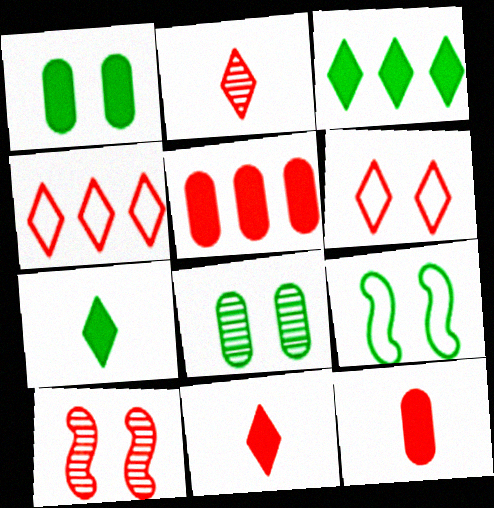[[4, 10, 12]]